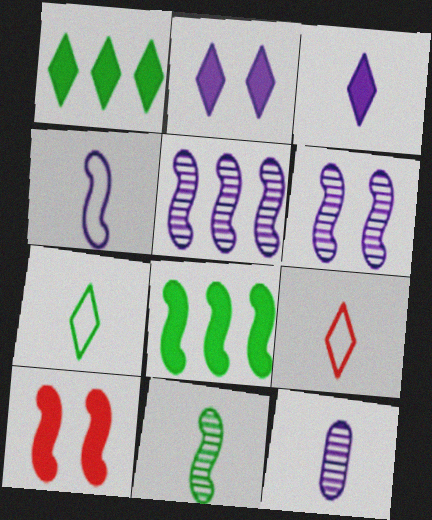[[3, 4, 12]]